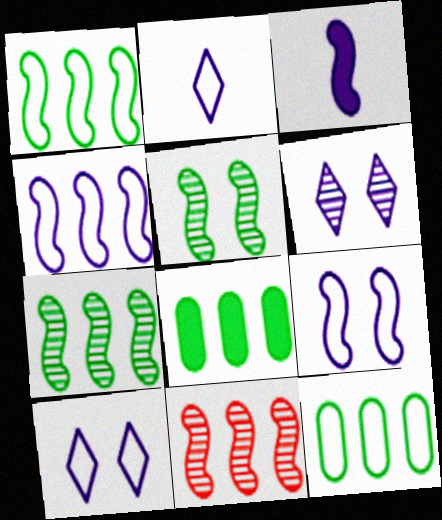[]